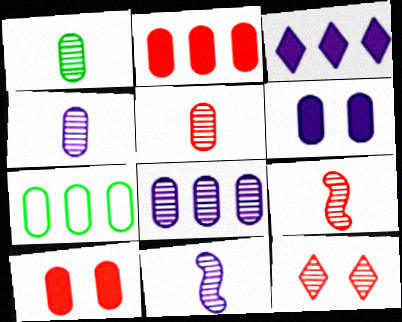[[1, 4, 5], 
[2, 7, 8], 
[4, 7, 10], 
[5, 6, 7]]